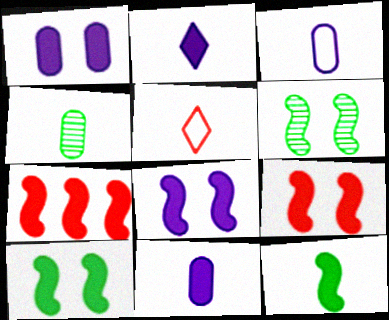[[7, 8, 12], 
[8, 9, 10]]